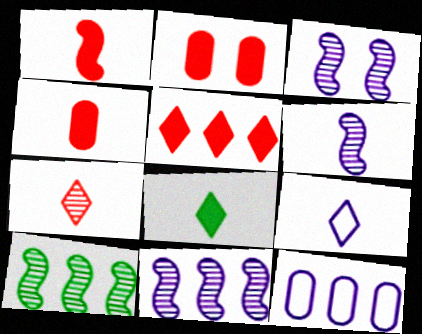[[1, 2, 5], 
[2, 9, 10], 
[3, 6, 11], 
[5, 10, 12], 
[7, 8, 9]]